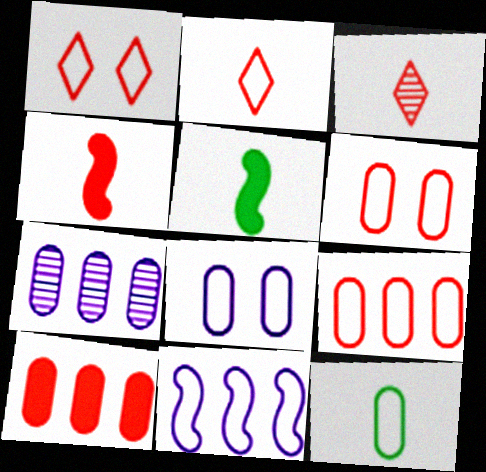[[1, 5, 7], 
[1, 11, 12], 
[8, 9, 12]]